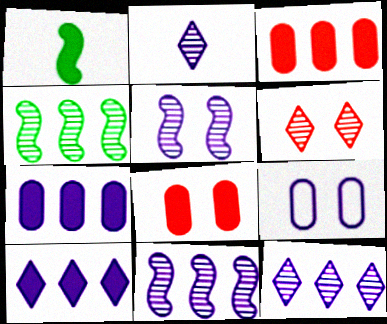[[1, 8, 10]]